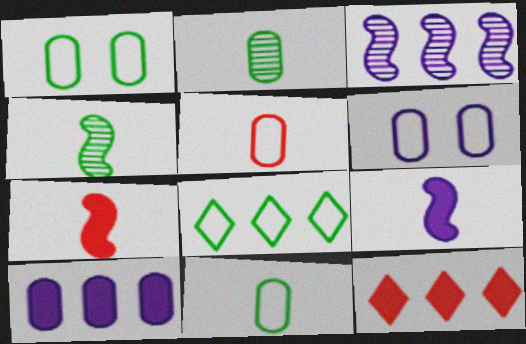[[4, 6, 12]]